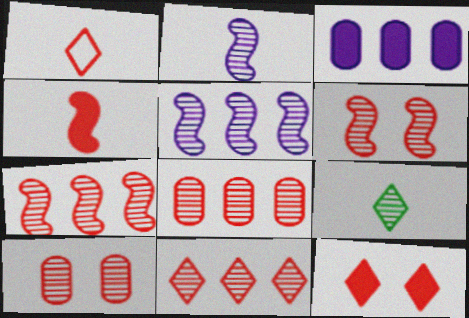[[1, 11, 12], 
[5, 9, 10], 
[7, 8, 11]]